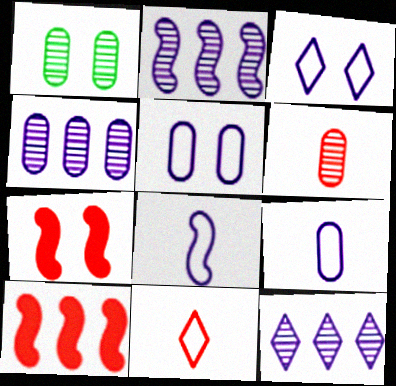[[1, 3, 7], 
[1, 4, 6], 
[2, 4, 12]]